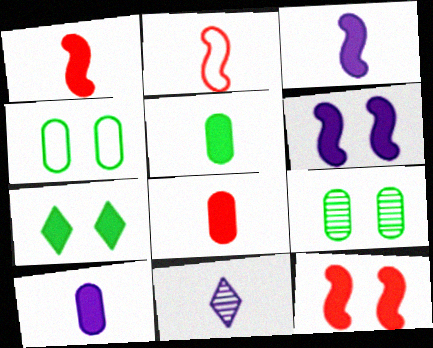[[2, 5, 11], 
[5, 8, 10]]